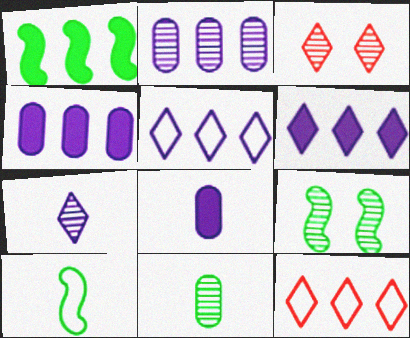[[1, 2, 12], 
[1, 9, 10], 
[3, 4, 10], 
[8, 9, 12]]